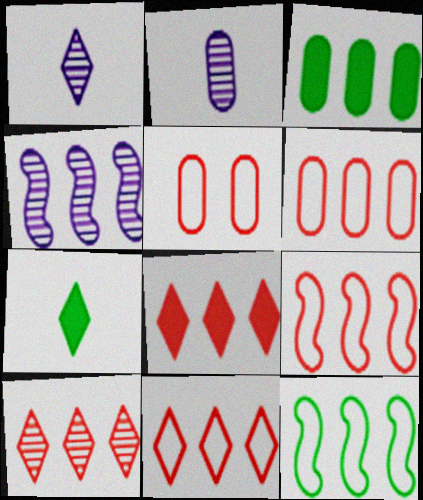[[2, 3, 5], 
[3, 4, 11], 
[4, 5, 7], 
[6, 9, 11], 
[8, 10, 11]]